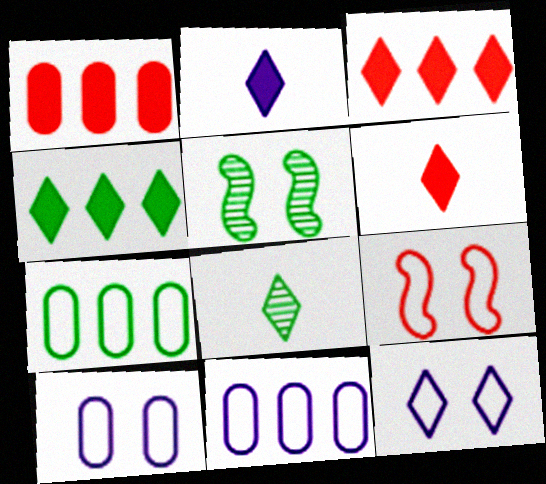[[3, 8, 12], 
[5, 6, 11]]